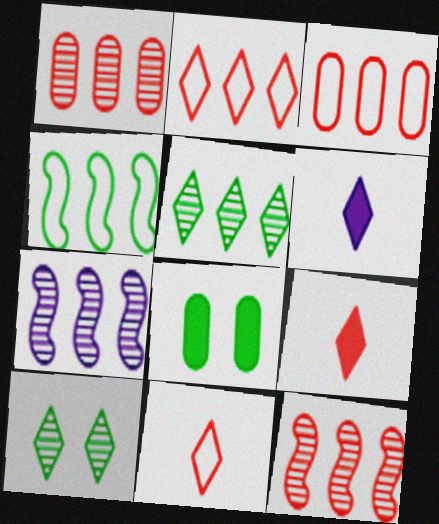[[1, 5, 7], 
[2, 6, 10], 
[7, 8, 11]]